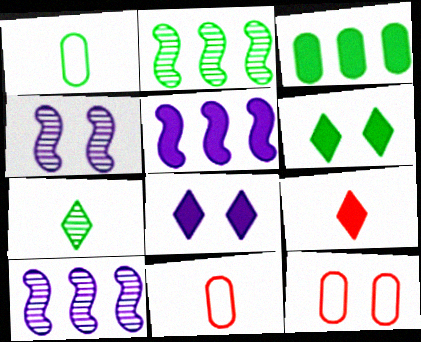[[1, 2, 6], 
[2, 8, 11], 
[4, 6, 12], 
[5, 7, 12], 
[6, 10, 11]]